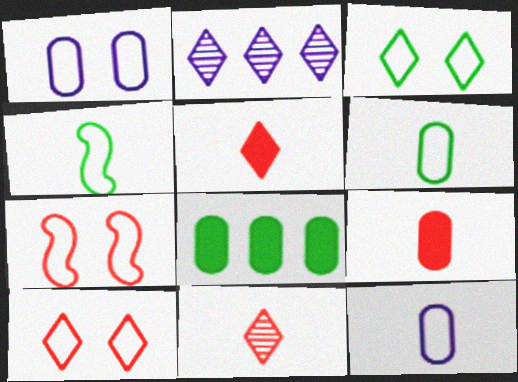[[1, 3, 7], 
[2, 3, 5]]